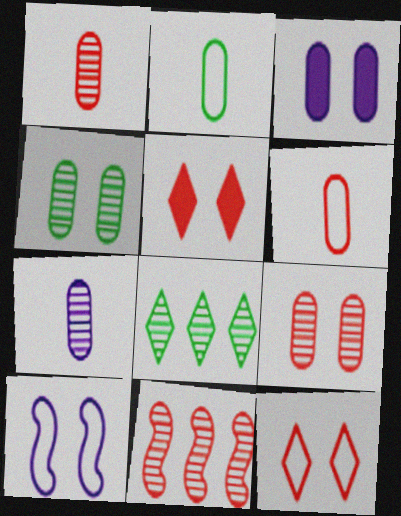[[4, 5, 10], 
[5, 6, 11]]